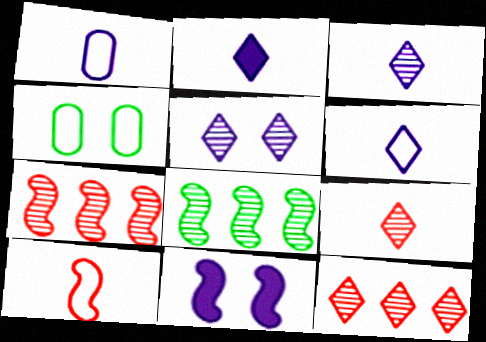[[2, 3, 6], 
[2, 4, 7], 
[8, 10, 11]]